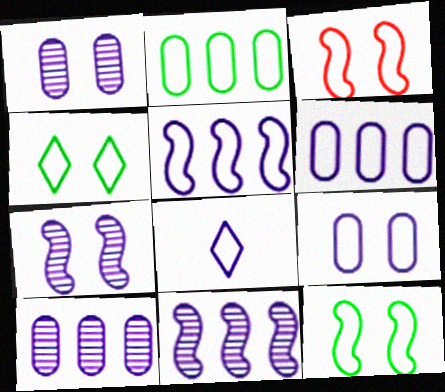[[2, 3, 8], 
[3, 4, 9], 
[5, 8, 9]]